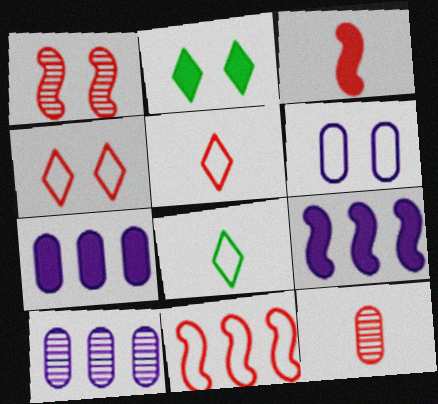[[1, 2, 6], 
[1, 3, 11], 
[1, 7, 8], 
[2, 3, 7], 
[3, 5, 12], 
[6, 8, 11]]